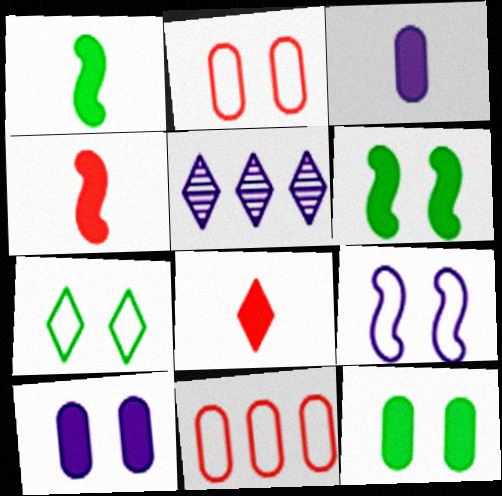[[1, 2, 5], 
[1, 3, 8], 
[2, 7, 9], 
[3, 5, 9], 
[5, 7, 8]]